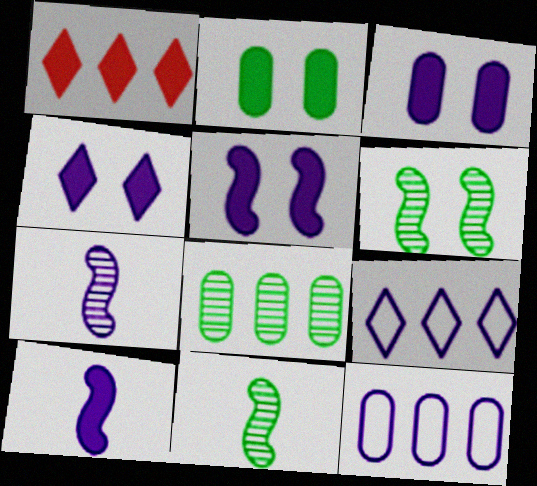[[1, 2, 10], 
[3, 4, 5], 
[3, 7, 9], 
[4, 7, 12]]